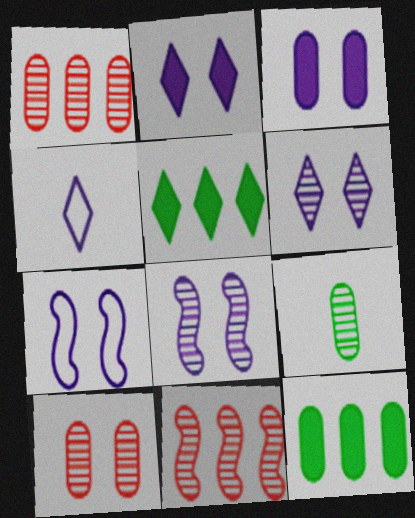[[3, 6, 7], 
[6, 9, 11]]